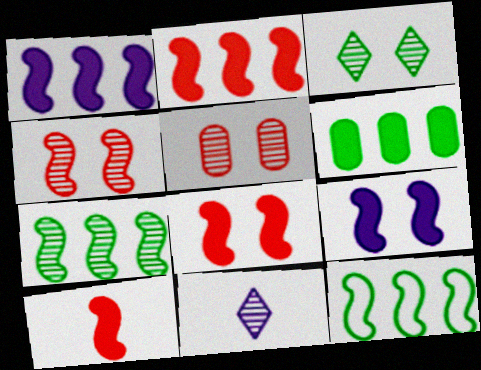[[2, 8, 10], 
[5, 7, 11]]